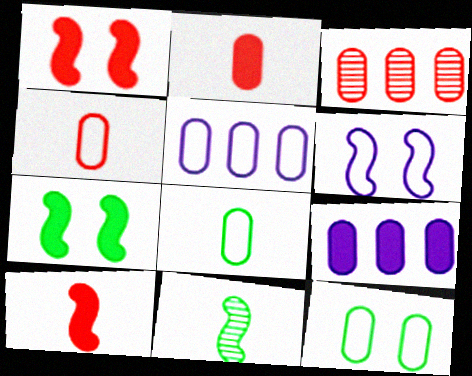[[4, 5, 12]]